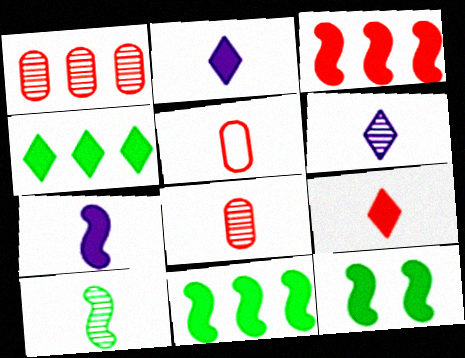[[2, 5, 10], 
[3, 7, 12], 
[6, 8, 10]]